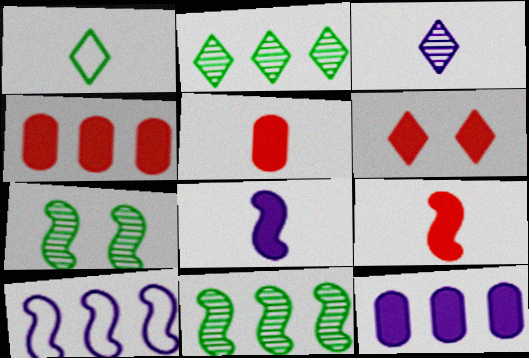[[2, 4, 10], 
[4, 6, 9], 
[7, 9, 10]]